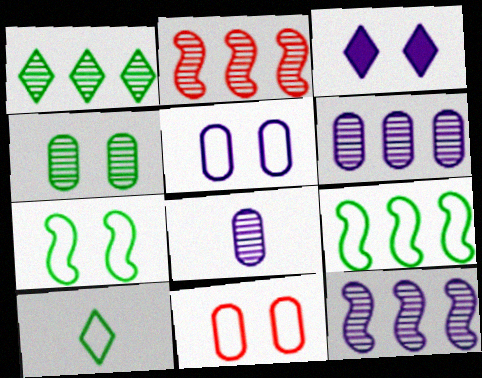[[1, 2, 6]]